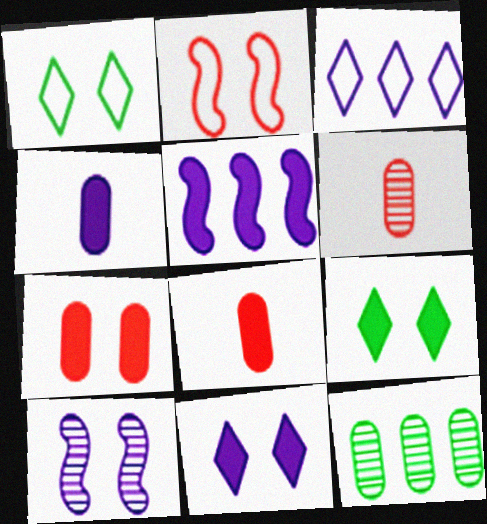[[1, 5, 6], 
[1, 7, 10], 
[3, 4, 10], 
[4, 5, 11], 
[5, 8, 9]]